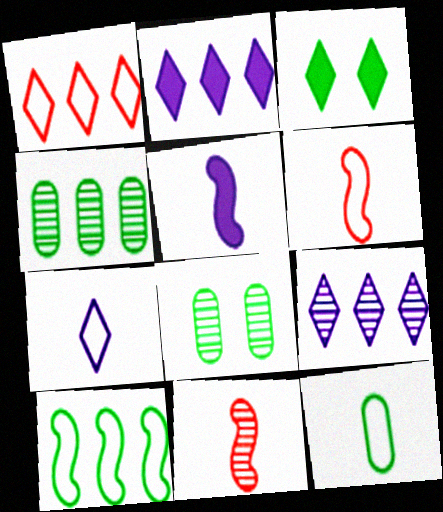[[1, 5, 8], 
[2, 6, 8], 
[6, 7, 12], 
[8, 9, 11]]